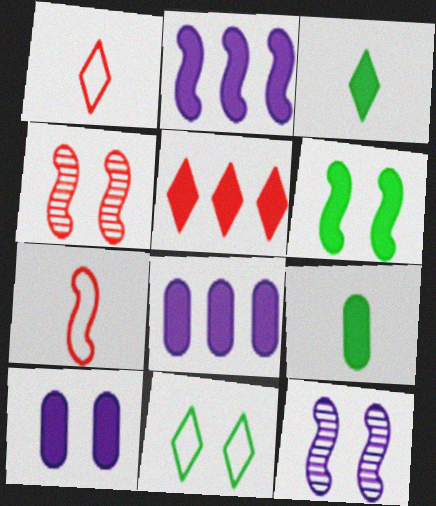[[4, 10, 11]]